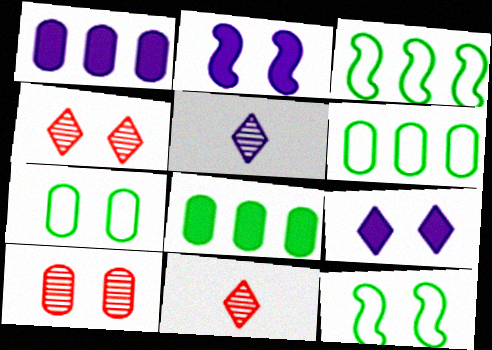[[1, 11, 12], 
[2, 4, 7], 
[2, 6, 11], 
[9, 10, 12]]